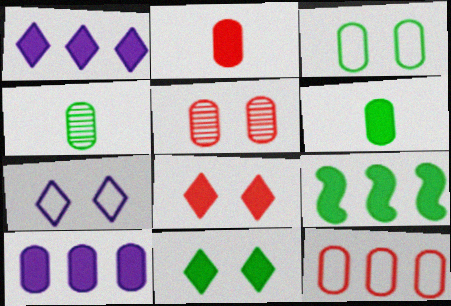[[2, 5, 12], 
[6, 9, 11]]